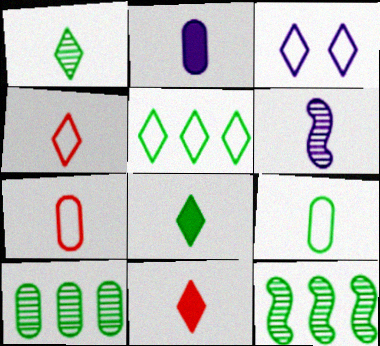[[3, 4, 5], 
[6, 7, 8], 
[6, 9, 11]]